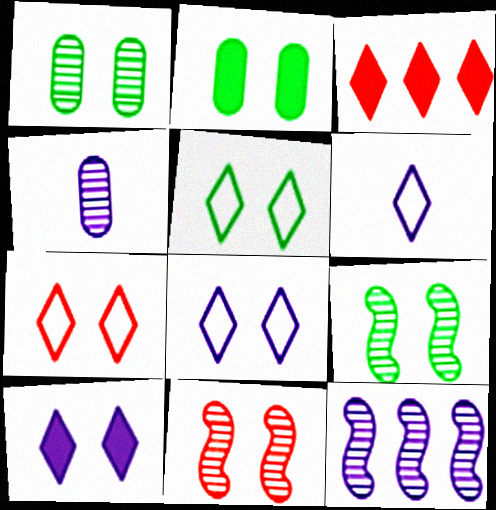[[2, 5, 9], 
[2, 8, 11], 
[5, 7, 8]]